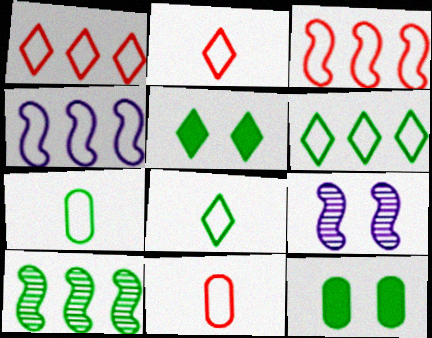[[5, 7, 10], 
[8, 10, 12]]